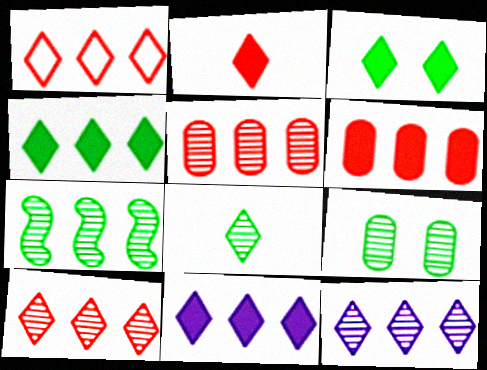[[1, 4, 12], 
[2, 3, 11], 
[5, 7, 12], 
[7, 8, 9]]